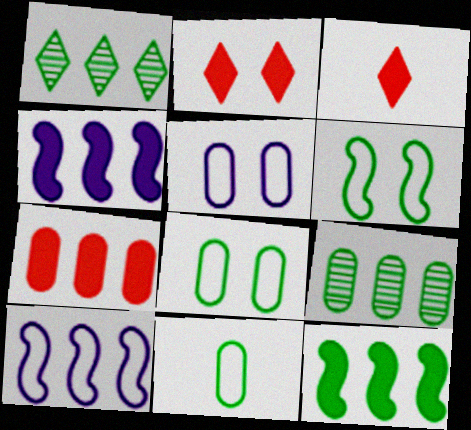[[1, 7, 10]]